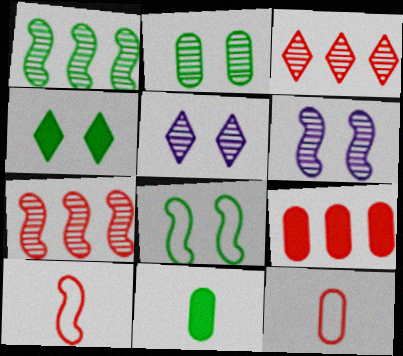[[2, 4, 8]]